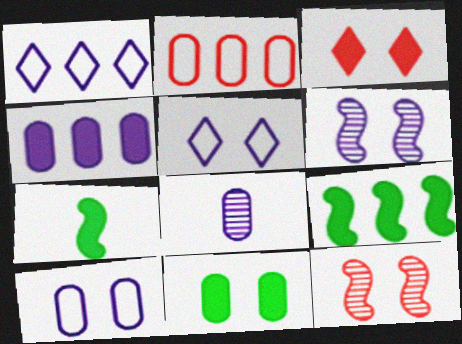[[2, 8, 11], 
[3, 4, 7], 
[4, 8, 10], 
[5, 11, 12]]